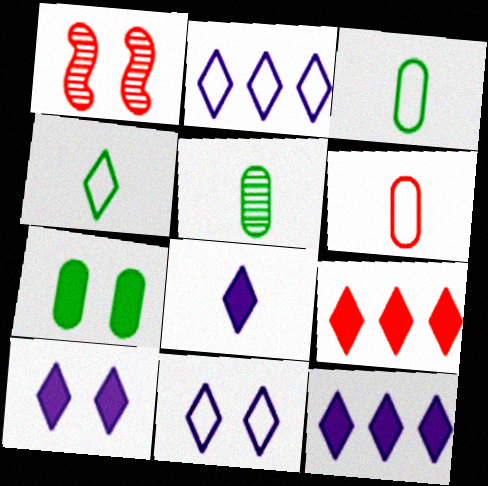[[1, 3, 12], 
[1, 6, 9], 
[1, 7, 11], 
[8, 10, 12]]